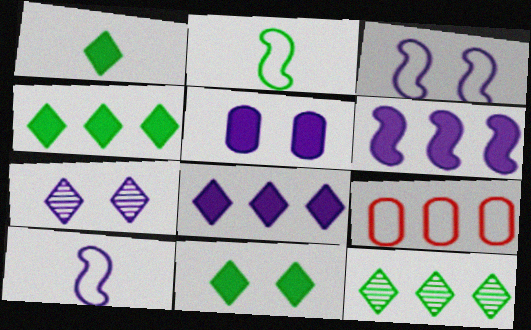[[1, 4, 11], 
[3, 5, 7], 
[6, 9, 12]]